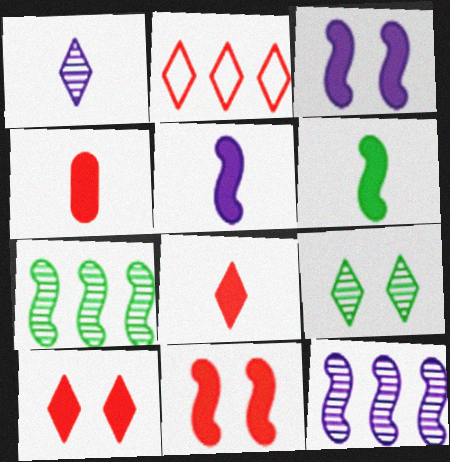[]